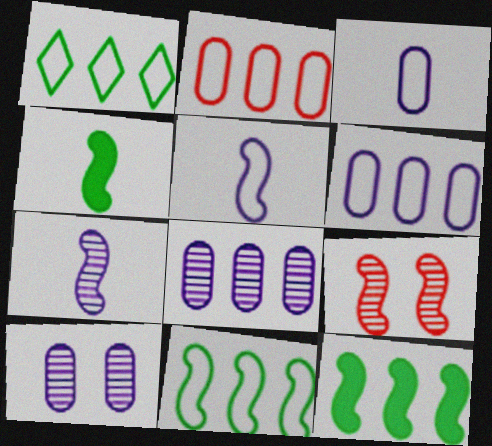[[5, 9, 12]]